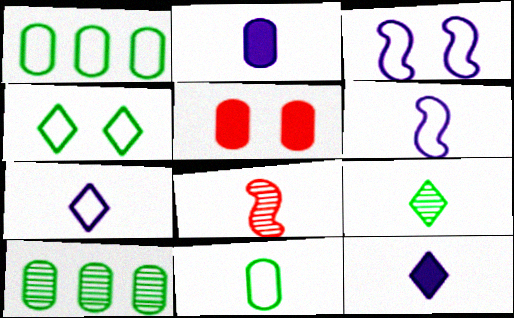[[8, 11, 12]]